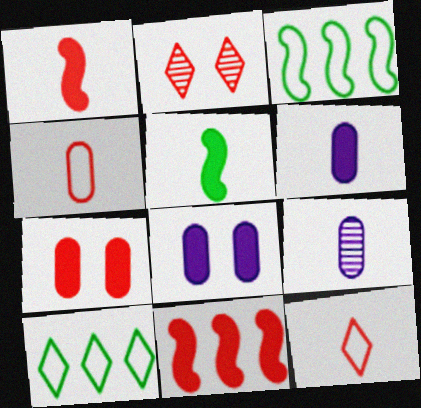[[2, 3, 6], 
[2, 4, 11], 
[5, 9, 12]]